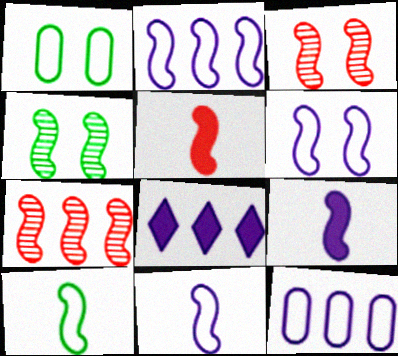[[2, 4, 5], 
[2, 6, 11]]